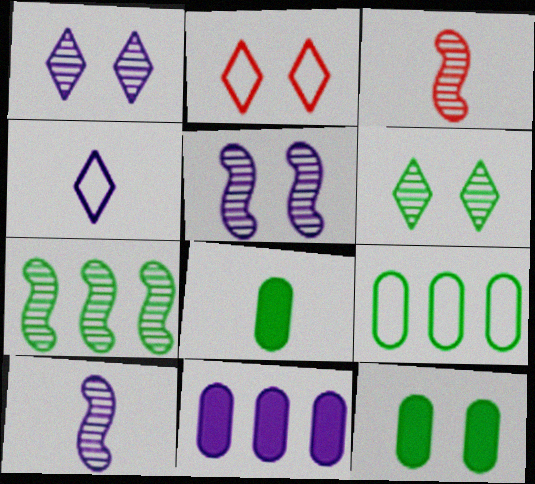[[2, 5, 12], 
[3, 4, 8], 
[3, 5, 7], 
[4, 5, 11]]